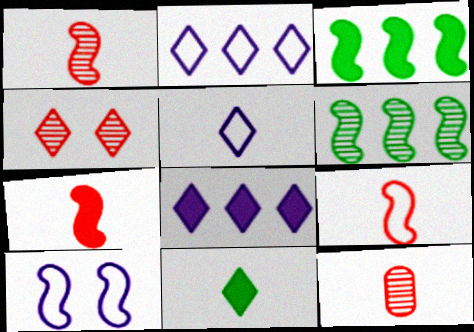[[1, 3, 10], 
[1, 7, 9], 
[2, 4, 11], 
[6, 7, 10]]